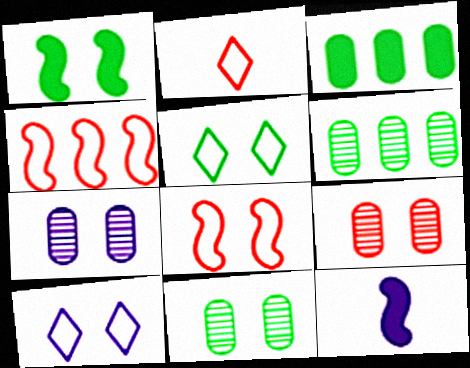[[1, 5, 11], 
[1, 9, 10], 
[7, 9, 11]]